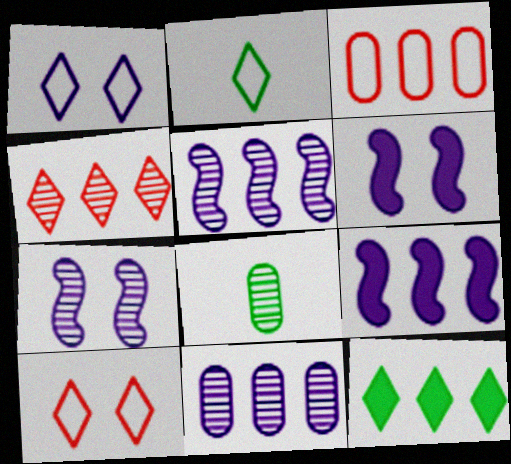[[3, 5, 12], 
[4, 7, 8], 
[8, 9, 10]]